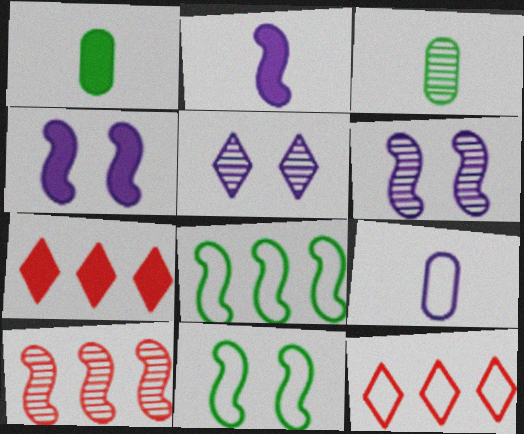[[1, 4, 7], 
[1, 6, 12], 
[2, 10, 11], 
[3, 4, 12], 
[3, 5, 10], 
[9, 11, 12]]